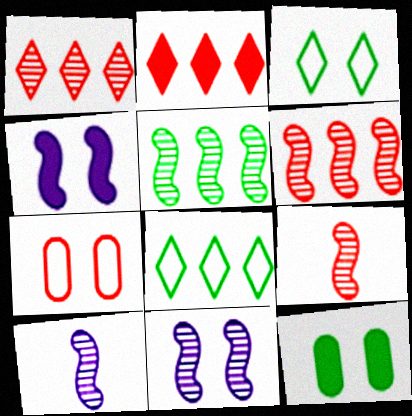[[2, 7, 9], 
[5, 9, 11]]